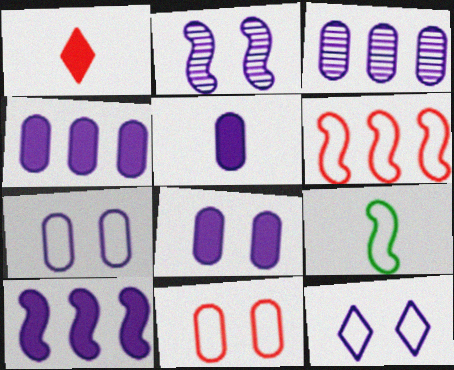[[2, 8, 12], 
[3, 5, 7], 
[4, 5, 8]]